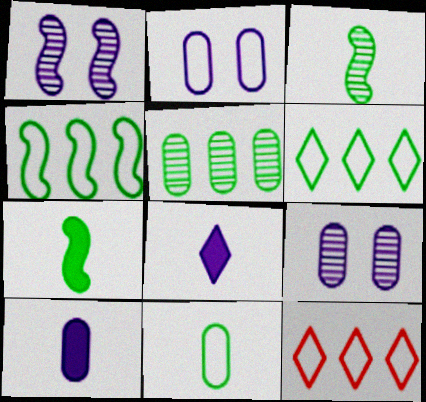[[7, 9, 12]]